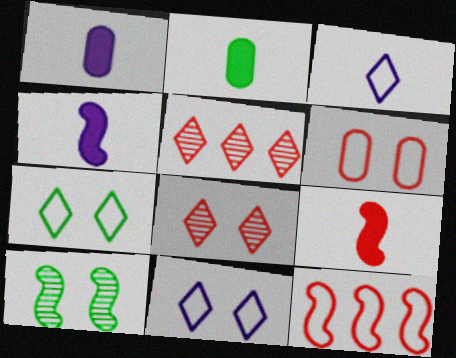[[4, 10, 12], 
[5, 6, 9]]